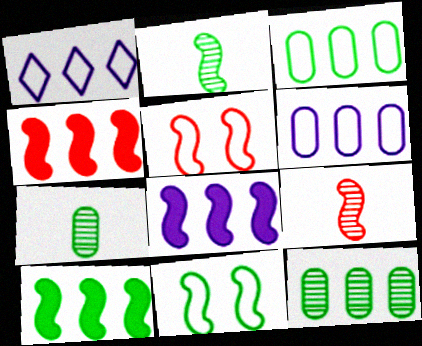[[1, 4, 12], 
[2, 5, 8], 
[2, 10, 11], 
[4, 5, 9], 
[4, 8, 10], 
[8, 9, 11]]